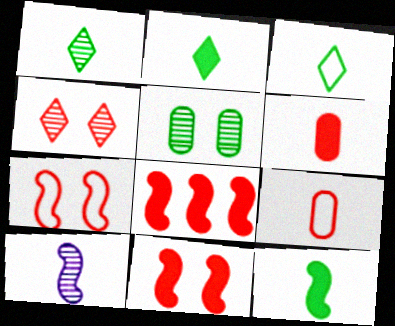[[1, 2, 3], 
[2, 9, 10], 
[3, 6, 10], 
[4, 8, 9]]